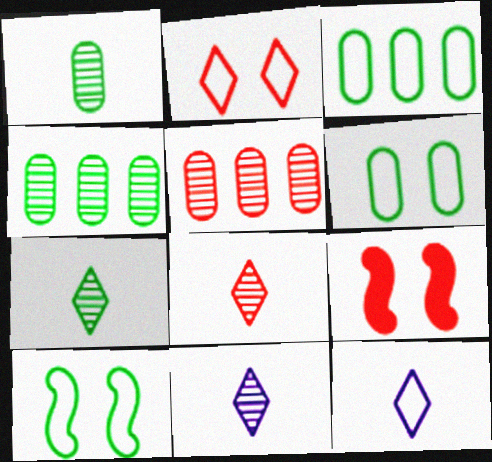[[3, 9, 11], 
[4, 9, 12], 
[7, 8, 11]]